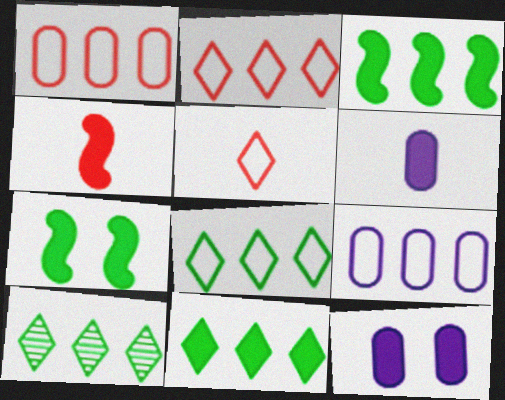[[4, 11, 12], 
[8, 10, 11]]